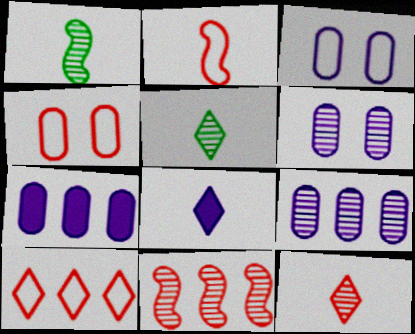[[2, 4, 10], 
[5, 6, 11]]